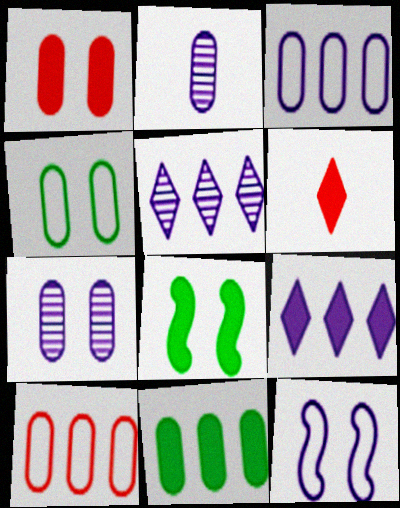[[1, 4, 7], 
[2, 9, 12]]